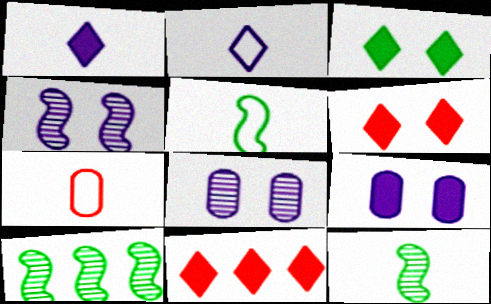[[1, 3, 11], 
[1, 7, 12], 
[2, 5, 7], 
[5, 8, 11]]